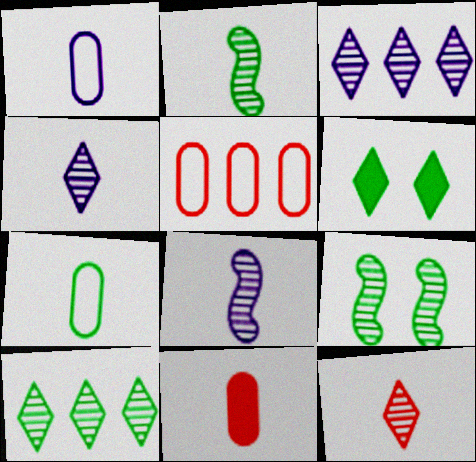[[5, 6, 8]]